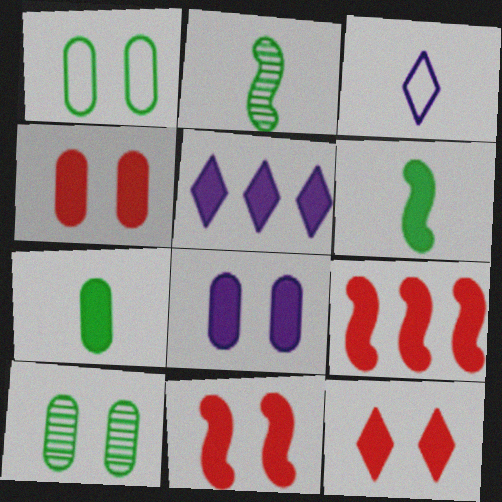[[3, 9, 10], 
[4, 5, 6], 
[4, 11, 12], 
[5, 7, 11]]